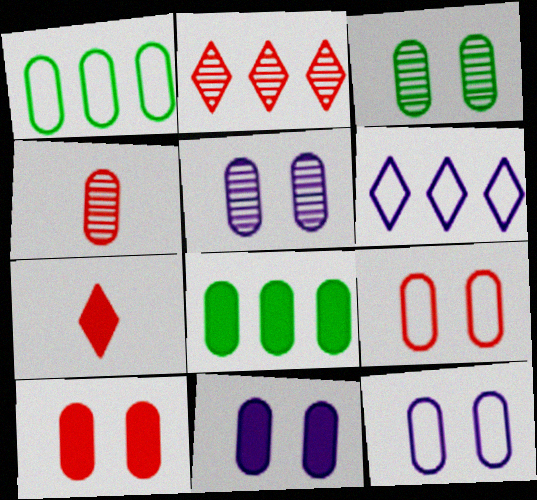[[1, 4, 11], 
[3, 9, 11], 
[3, 10, 12], 
[4, 8, 12], 
[5, 11, 12]]